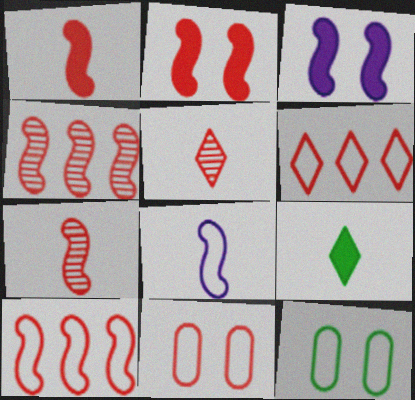[[2, 7, 10], 
[6, 8, 12]]